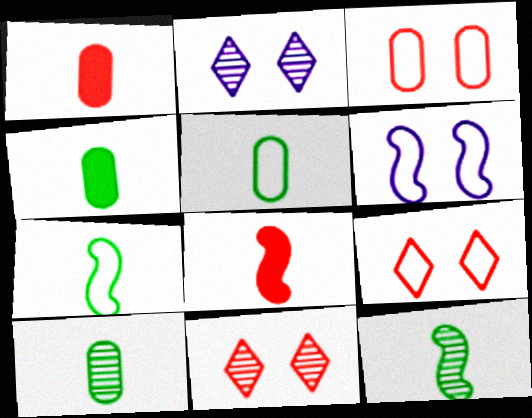[[4, 5, 10]]